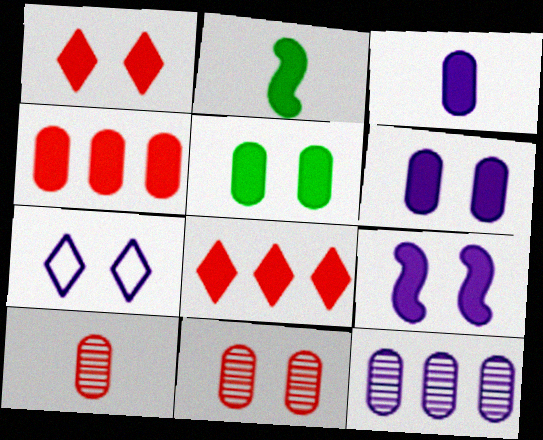[[1, 5, 9], 
[2, 6, 8], 
[3, 4, 5]]